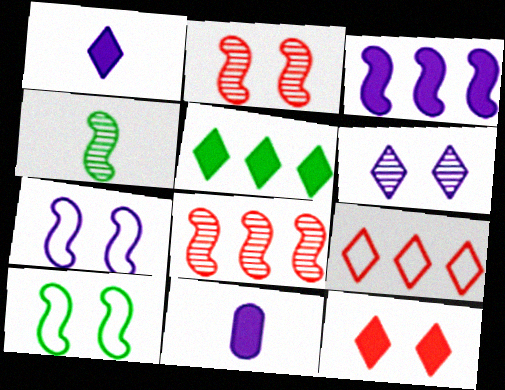[[1, 5, 12]]